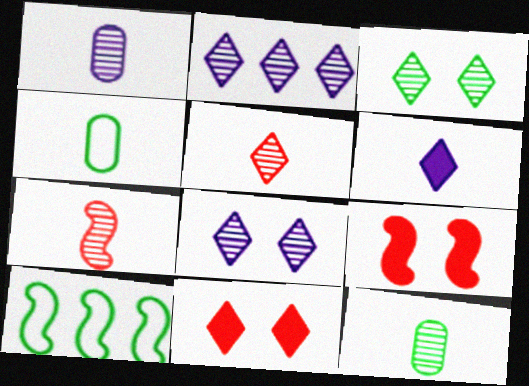[[1, 10, 11], 
[2, 3, 5], 
[2, 4, 9], 
[4, 6, 7]]